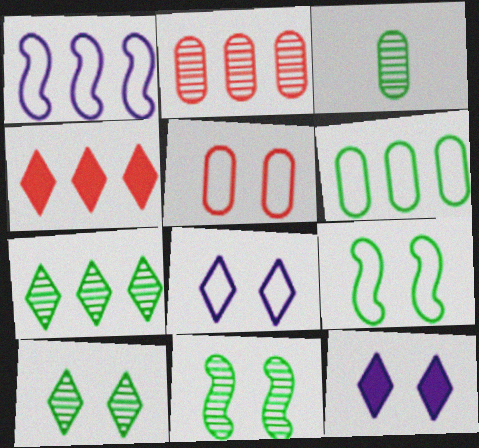[[3, 7, 11], 
[5, 8, 9], 
[5, 11, 12]]